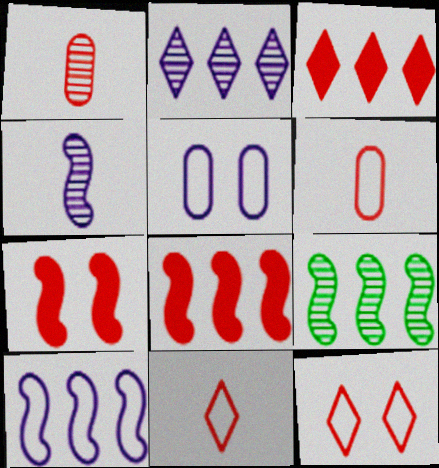[[1, 8, 12], 
[8, 9, 10]]